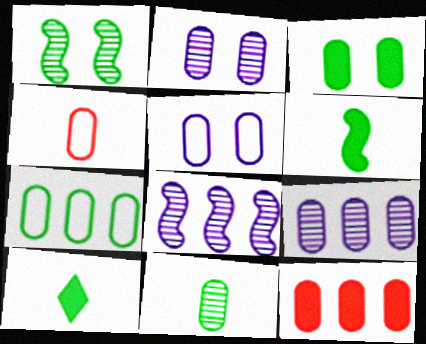[[1, 7, 10], 
[3, 4, 9], 
[3, 7, 11], 
[4, 5, 7], 
[5, 11, 12], 
[7, 9, 12]]